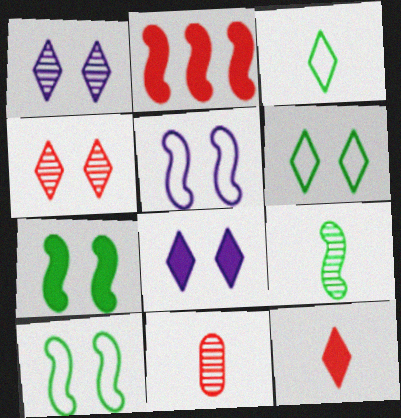[[2, 5, 9], 
[4, 6, 8]]